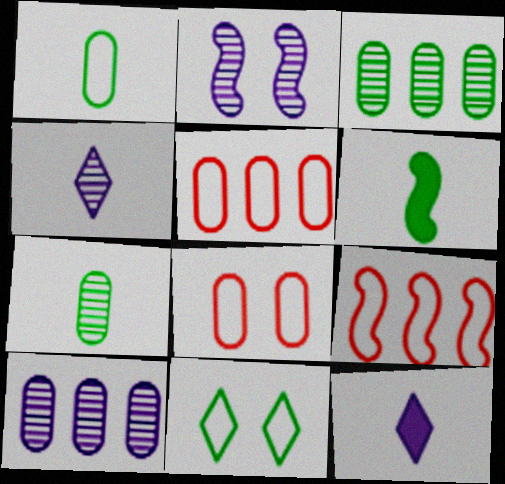[[2, 4, 10], 
[2, 6, 9], 
[3, 6, 11]]